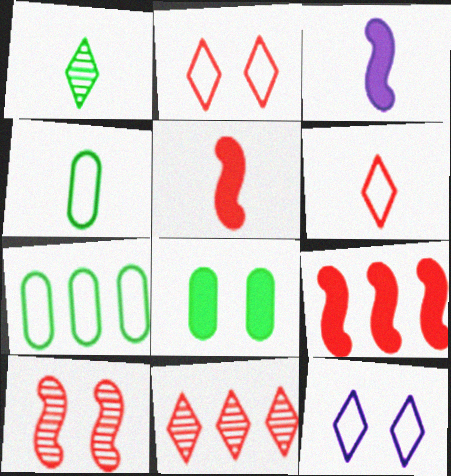[[8, 10, 12]]